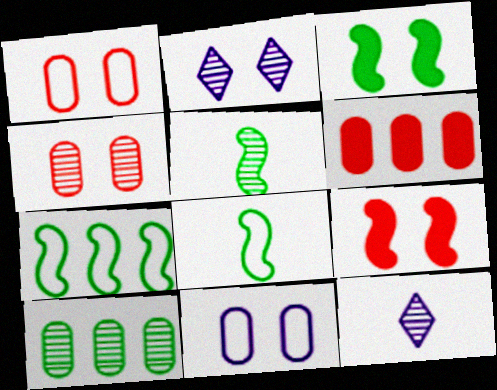[[1, 2, 3], 
[2, 6, 8], 
[3, 5, 7]]